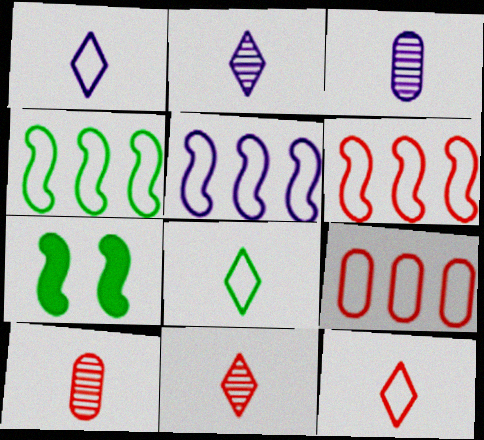[[1, 8, 12], 
[2, 7, 9], 
[4, 5, 6]]